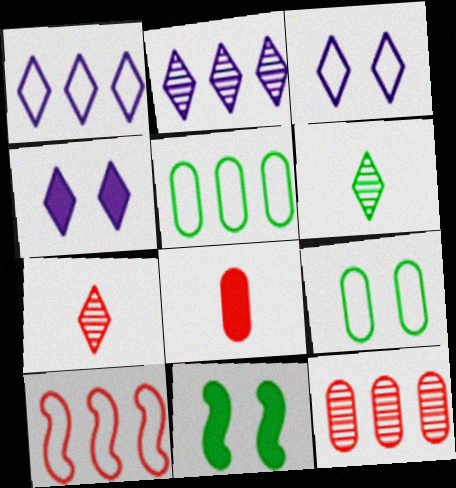[[1, 5, 10], 
[5, 6, 11]]